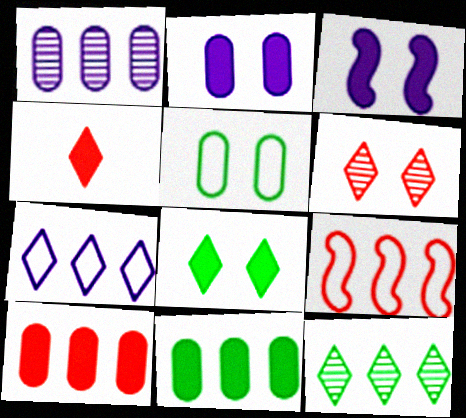[[3, 4, 11], 
[3, 5, 6]]